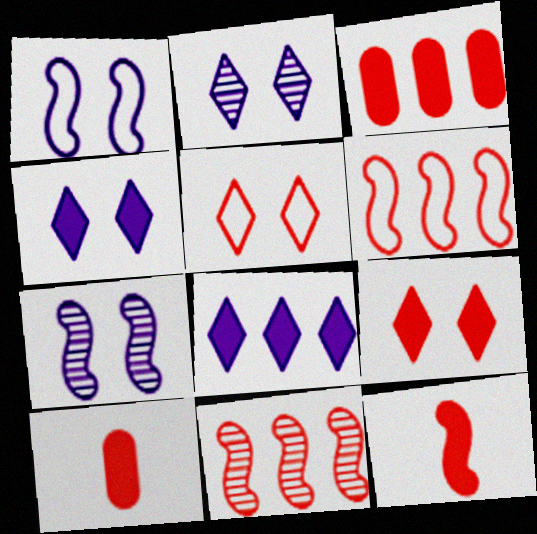[[3, 9, 12], 
[5, 10, 11]]